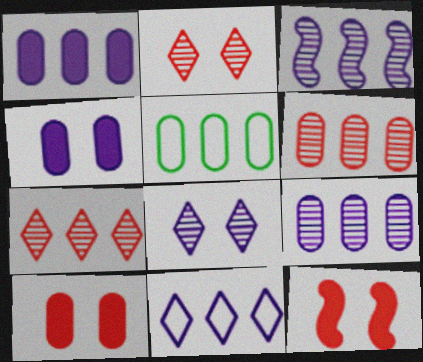[[1, 3, 11], 
[1, 5, 6]]